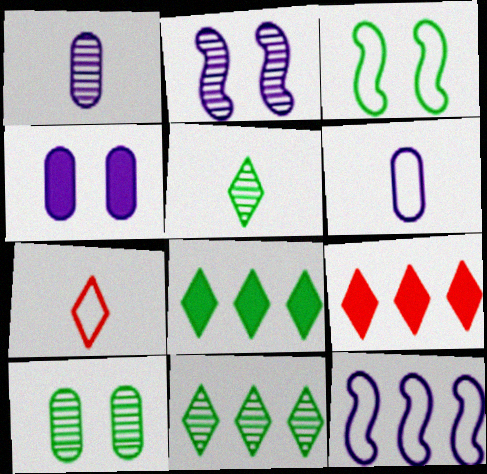[[1, 3, 9]]